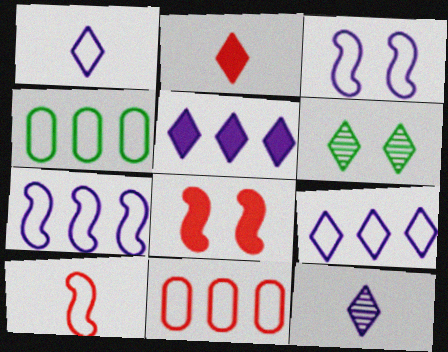[[2, 6, 9], 
[4, 8, 12]]